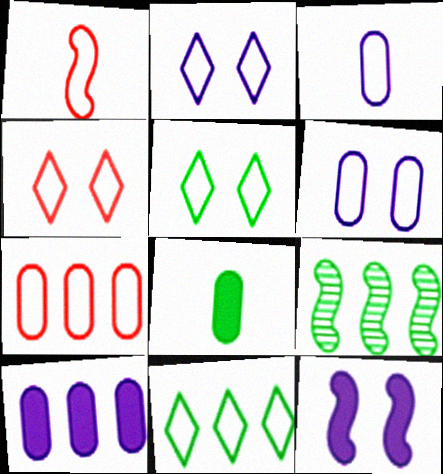[[1, 4, 7], 
[1, 6, 11], 
[1, 9, 12], 
[2, 4, 5], 
[5, 8, 9]]